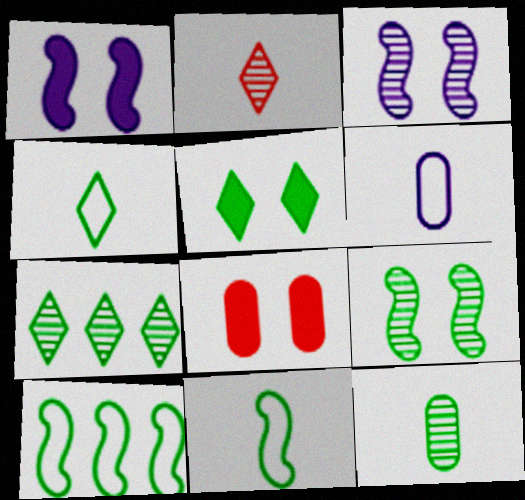[[1, 5, 8], 
[4, 5, 7], 
[5, 10, 12], 
[7, 9, 12]]